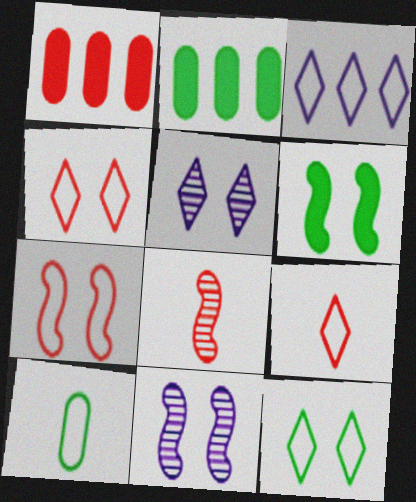[[1, 4, 8], 
[2, 9, 11], 
[3, 7, 10], 
[3, 9, 12], 
[6, 7, 11]]